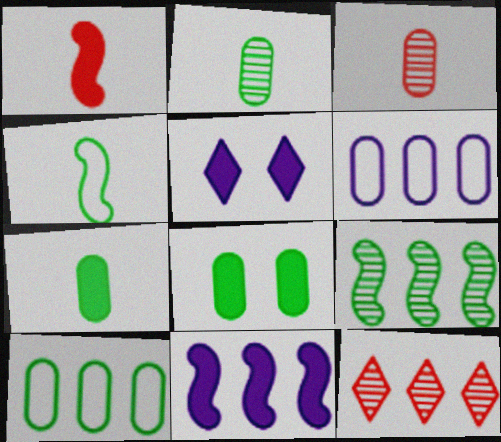[[2, 8, 10], 
[3, 6, 8], 
[10, 11, 12]]